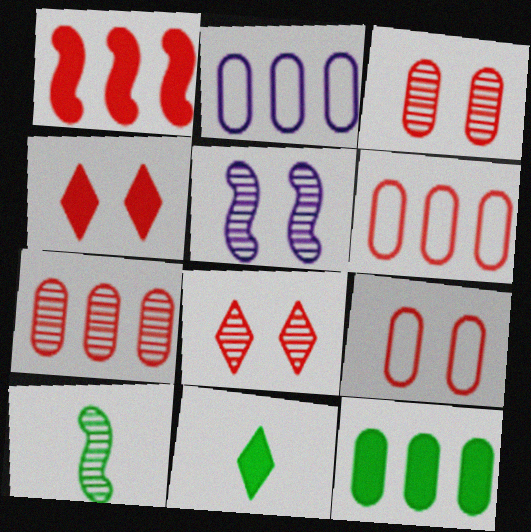[[2, 4, 10], 
[2, 7, 12], 
[5, 6, 11]]